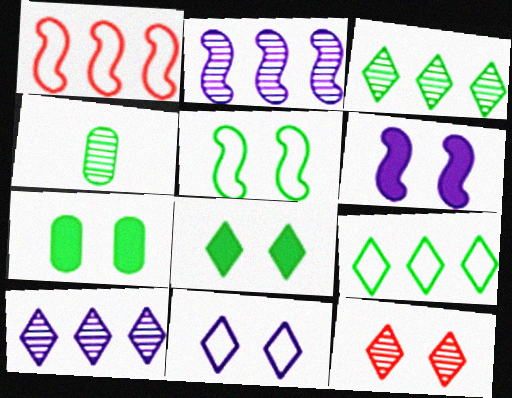[[2, 4, 12], 
[8, 11, 12]]